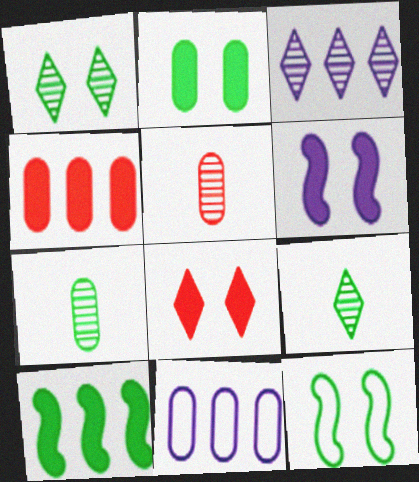[[1, 2, 12], 
[2, 5, 11], 
[2, 6, 8]]